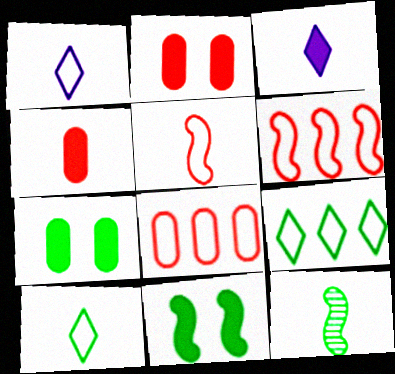[[1, 4, 12], 
[7, 9, 12]]